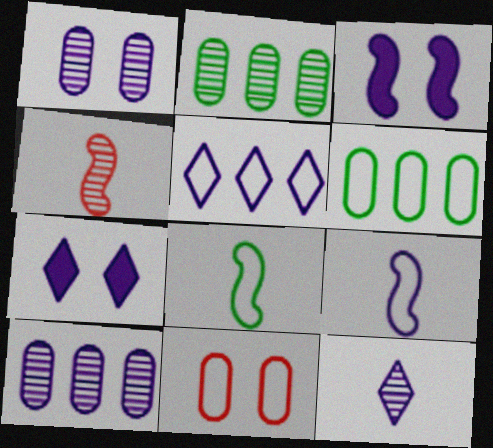[[4, 6, 7], 
[5, 7, 12], 
[5, 8, 11], 
[7, 9, 10]]